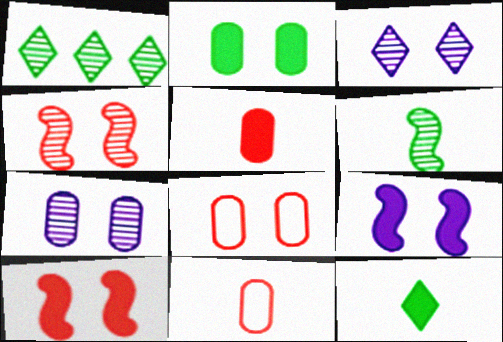[[1, 9, 11], 
[2, 7, 8]]